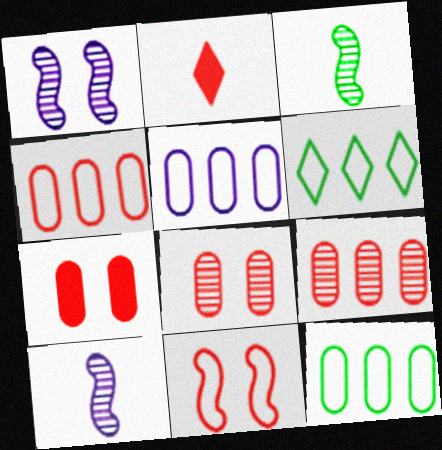[[1, 2, 12], 
[2, 9, 11], 
[4, 5, 12], 
[6, 7, 10]]